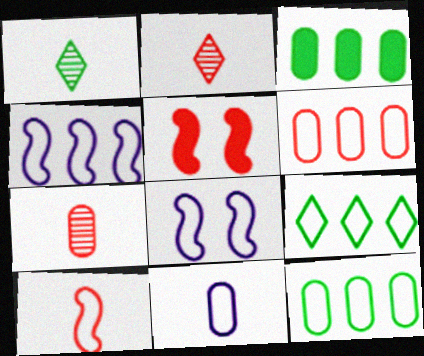[[2, 3, 8], 
[2, 5, 6], 
[4, 6, 9]]